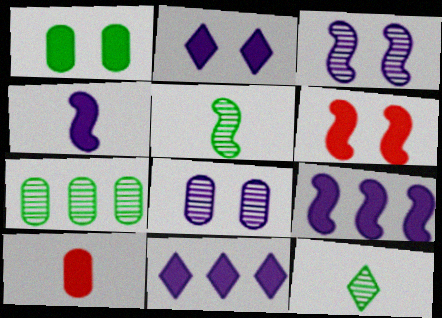[[1, 2, 6]]